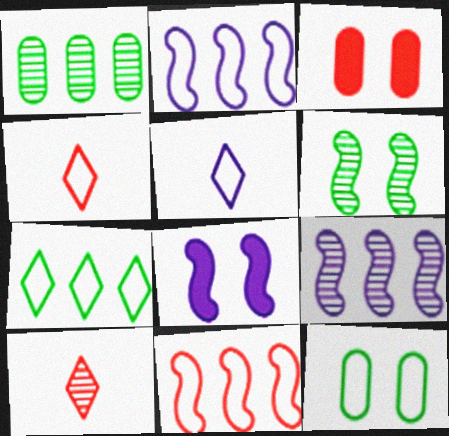[[1, 4, 8], 
[2, 4, 12], 
[3, 10, 11], 
[5, 11, 12]]